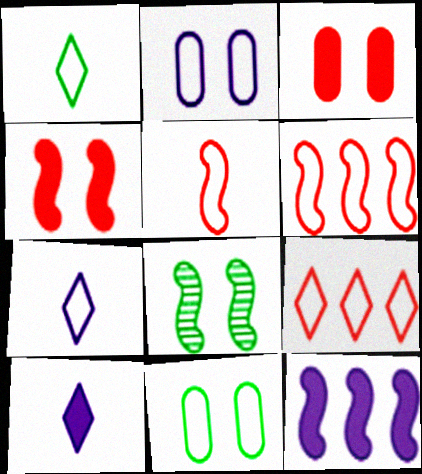[[1, 2, 6], 
[5, 8, 12], 
[6, 7, 11]]